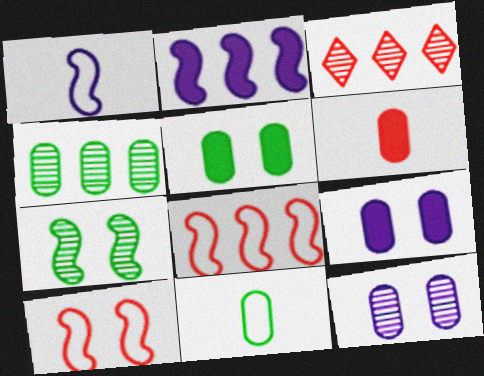[[1, 3, 5], 
[3, 6, 10], 
[4, 5, 11]]